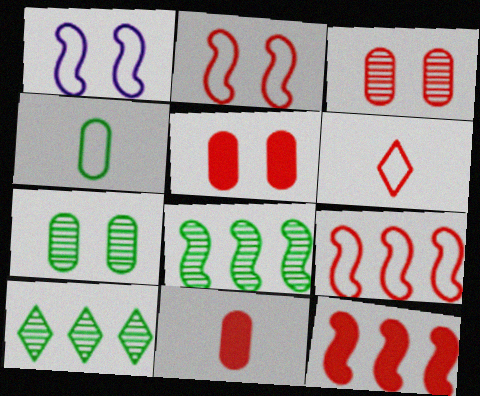[[1, 10, 11], 
[3, 6, 12]]